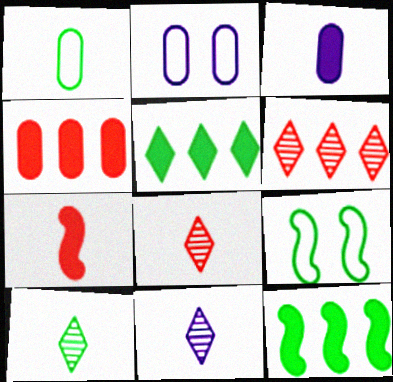[[1, 7, 11], 
[2, 8, 12], 
[3, 6, 9], 
[4, 9, 11], 
[8, 10, 11]]